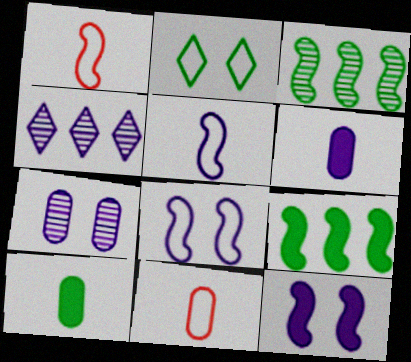[[1, 3, 12], 
[2, 3, 10], 
[4, 6, 8]]